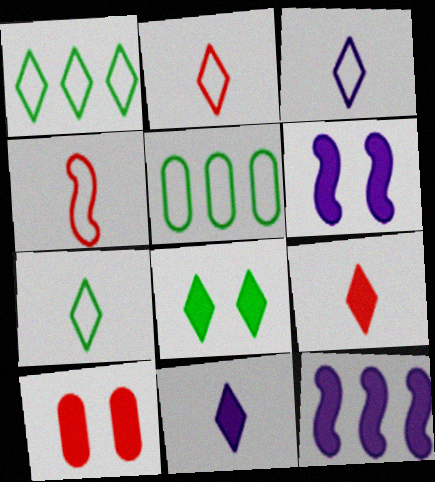[[2, 3, 7], 
[6, 8, 10]]